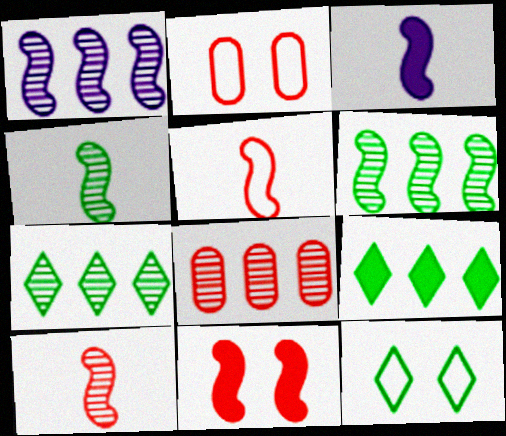[[1, 7, 8], 
[2, 3, 7], 
[3, 4, 5], 
[3, 8, 12]]